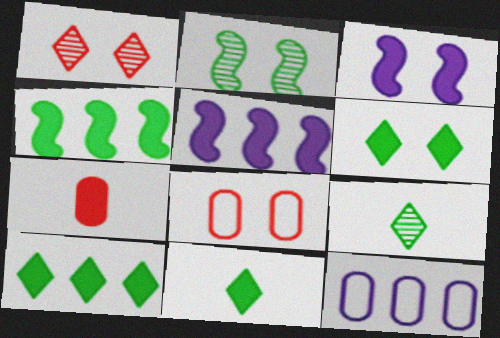[[3, 7, 10], 
[5, 6, 7], 
[5, 8, 9], 
[6, 10, 11]]